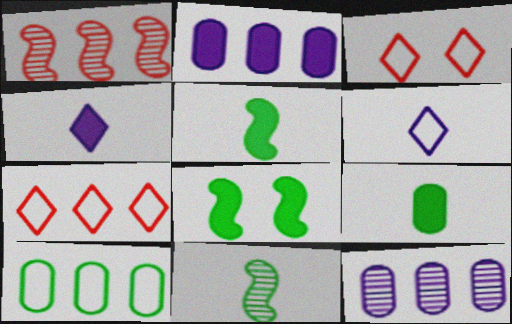[[2, 3, 11], 
[3, 5, 12]]